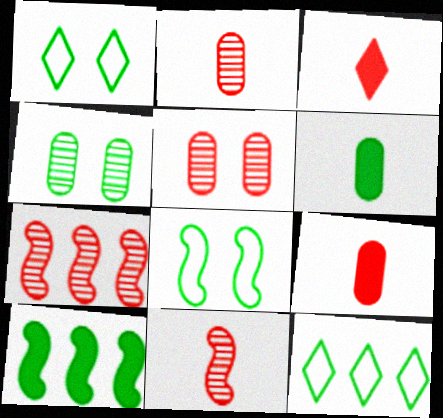[]